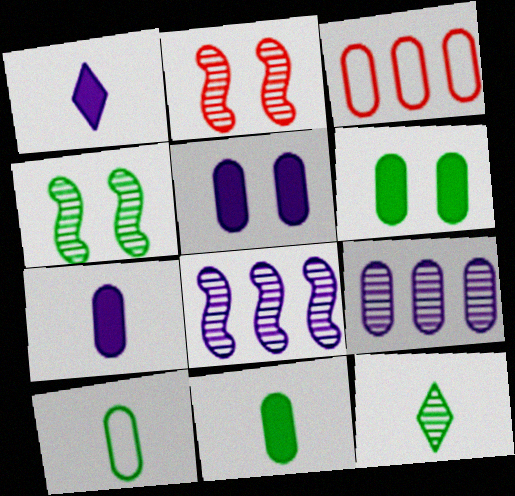[[1, 3, 4], 
[2, 9, 12]]